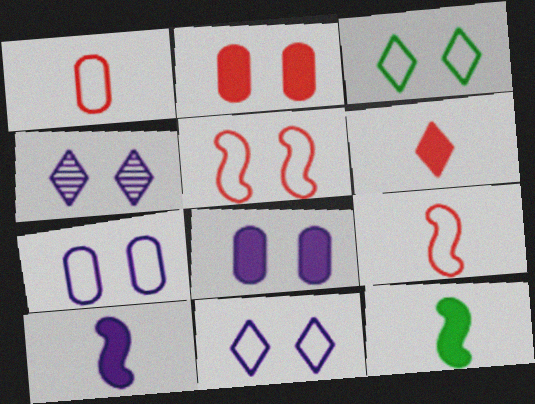[[3, 5, 7]]